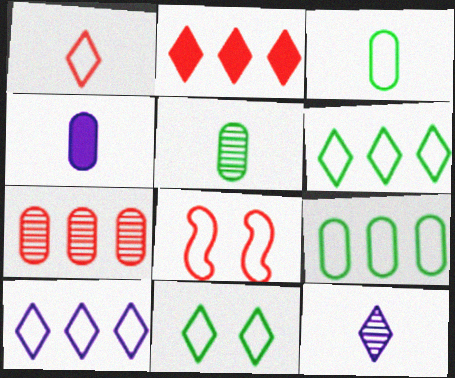[[1, 10, 11], 
[2, 11, 12], 
[3, 8, 10]]